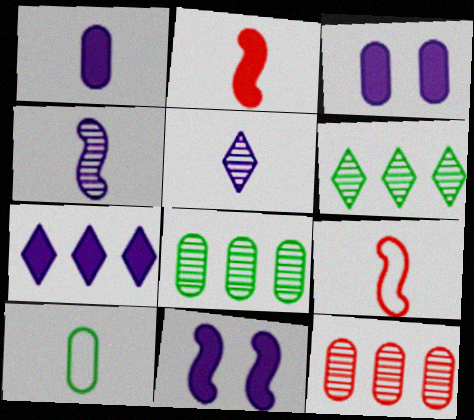[[1, 7, 11], 
[2, 5, 10], 
[3, 6, 9], 
[3, 10, 12]]